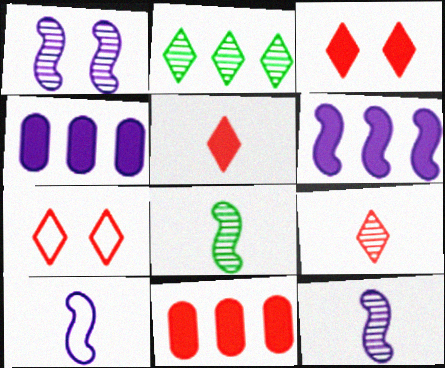[[1, 6, 10], 
[4, 7, 8]]